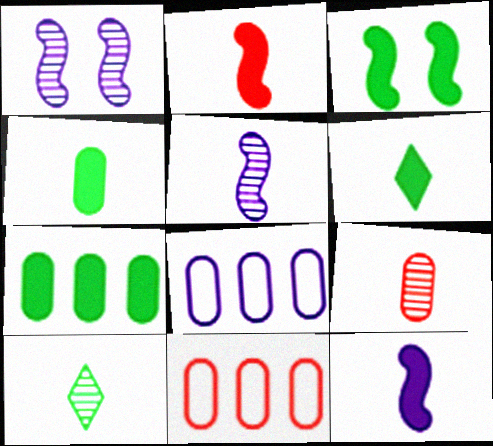[[1, 6, 11], 
[3, 6, 7], 
[5, 9, 10]]